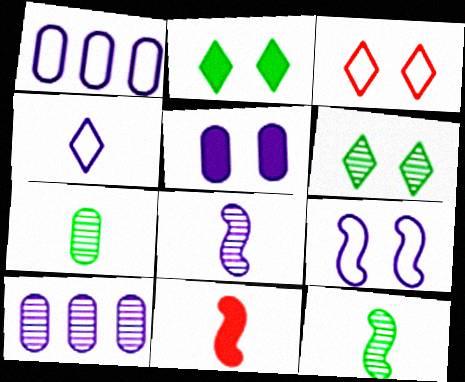[[1, 4, 9], 
[1, 6, 11], 
[4, 7, 11]]